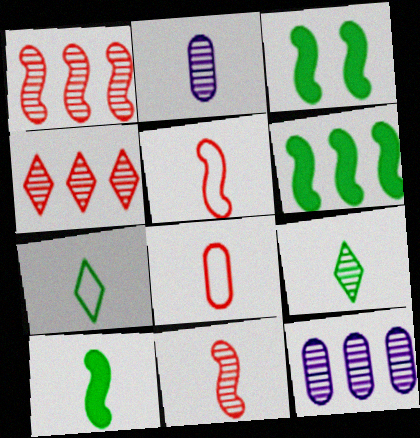[[2, 9, 11], 
[3, 6, 10]]